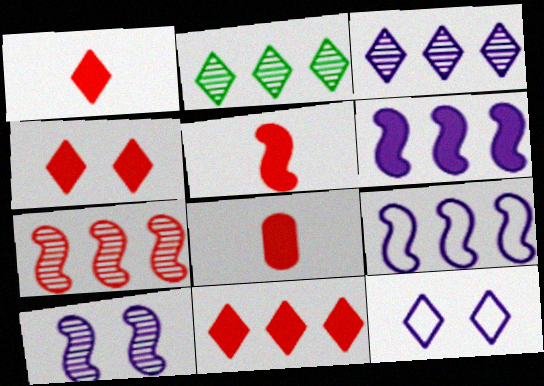[[1, 2, 12], 
[1, 4, 11], 
[1, 5, 8]]